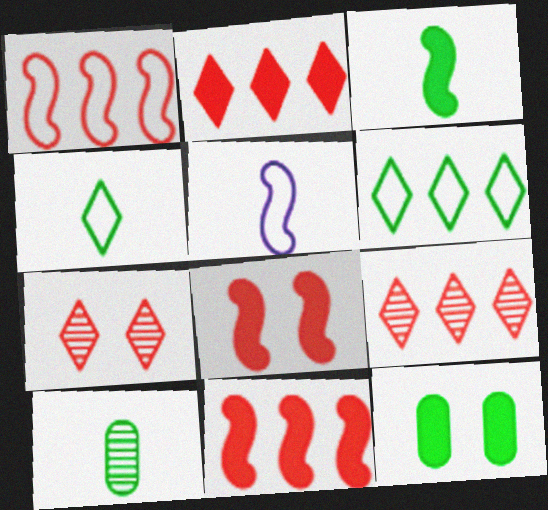[[3, 4, 10], 
[5, 9, 12]]